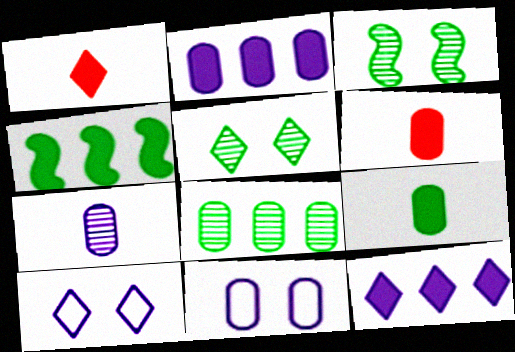[[2, 7, 11], 
[6, 8, 11]]